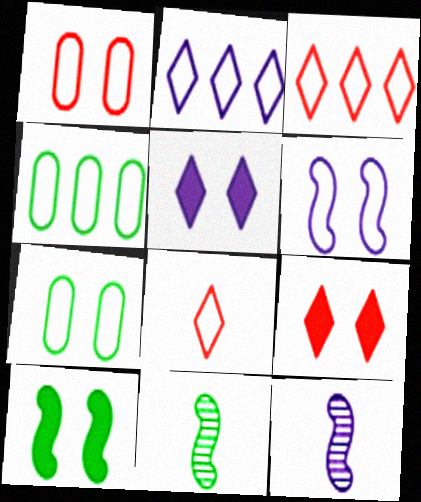[[4, 6, 8], 
[4, 9, 12]]